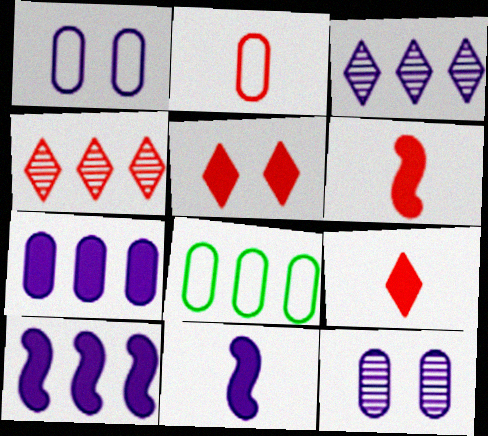[[1, 2, 8], 
[1, 3, 11], 
[4, 8, 10]]